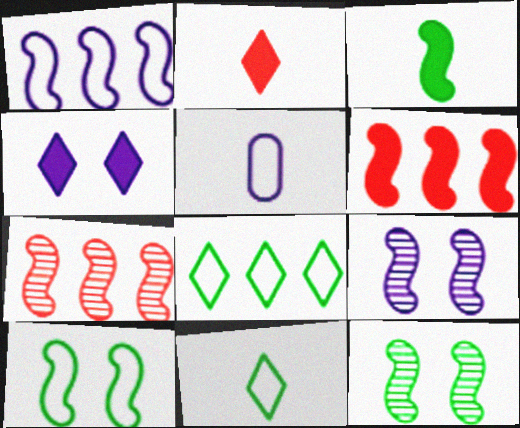[]